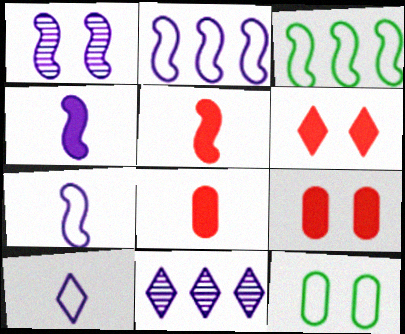[[1, 2, 4], 
[1, 3, 5], 
[1, 6, 12], 
[5, 11, 12]]